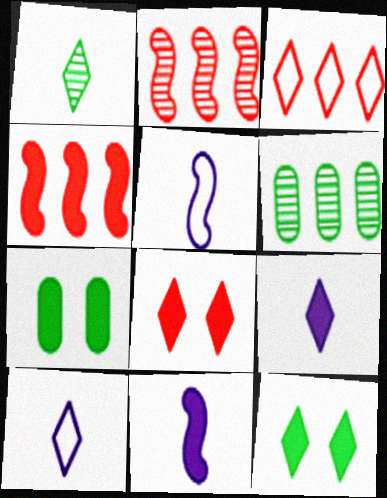[[2, 7, 10], 
[4, 7, 9], 
[5, 6, 8]]